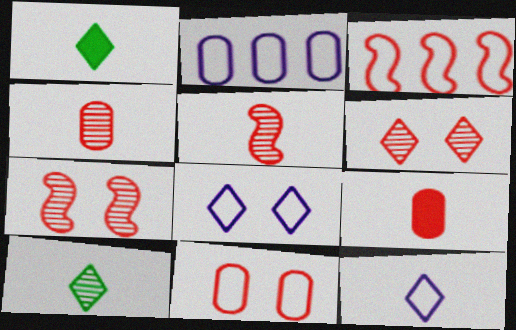[[1, 2, 7], 
[3, 6, 9]]